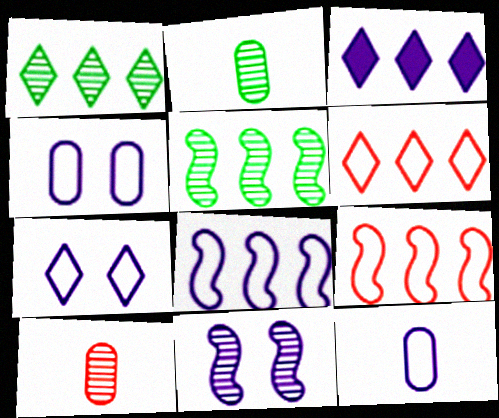[[1, 3, 6], 
[1, 10, 11], 
[3, 11, 12], 
[7, 8, 12]]